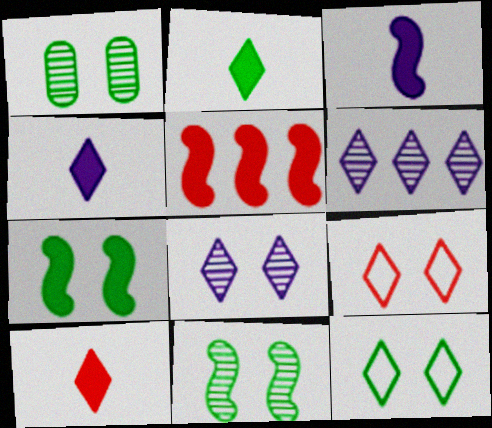[[1, 7, 12], 
[2, 4, 10], 
[2, 6, 9], 
[3, 5, 7], 
[6, 10, 12]]